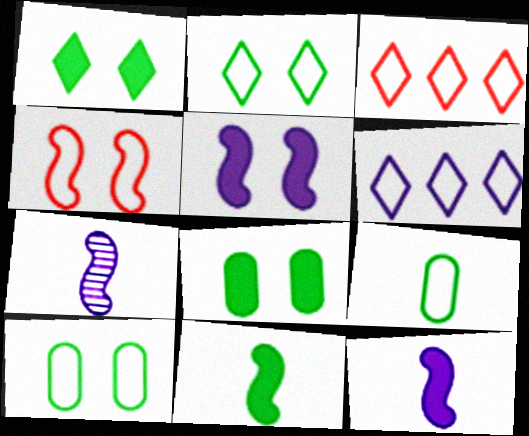[[3, 7, 8], 
[4, 6, 9]]